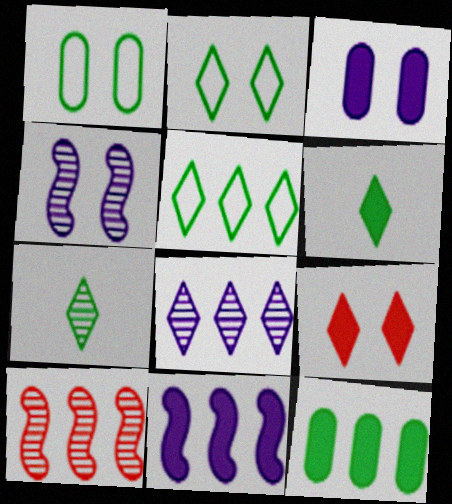[[1, 4, 9]]